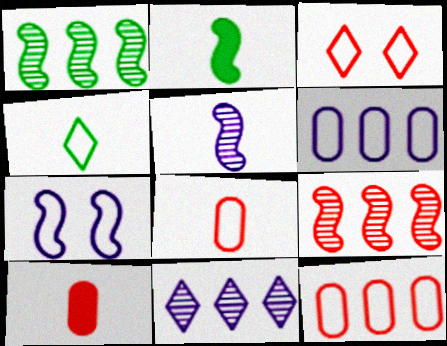[[2, 7, 9], 
[3, 9, 10], 
[4, 5, 10], 
[4, 7, 12]]